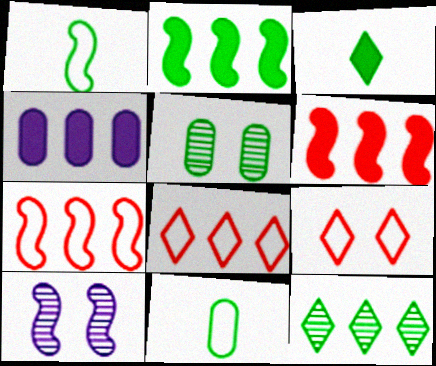[[1, 6, 10], 
[4, 7, 12]]